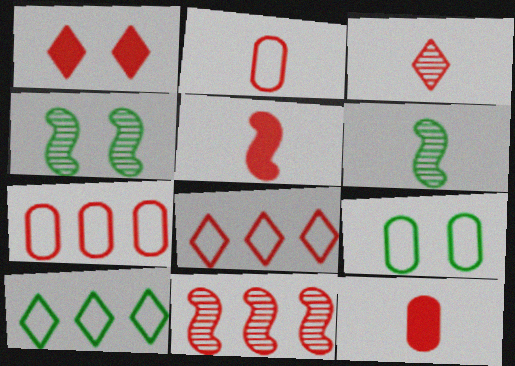[[1, 2, 11], 
[1, 3, 8], 
[2, 3, 5]]